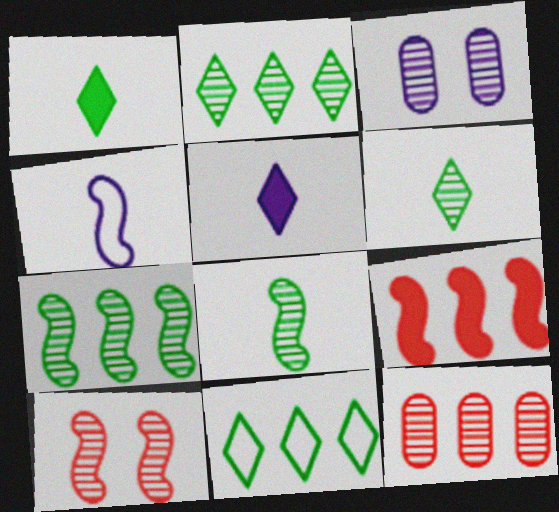[]